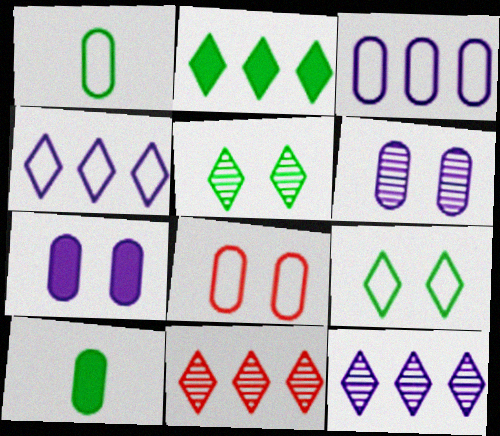[[1, 3, 8], 
[2, 4, 11]]